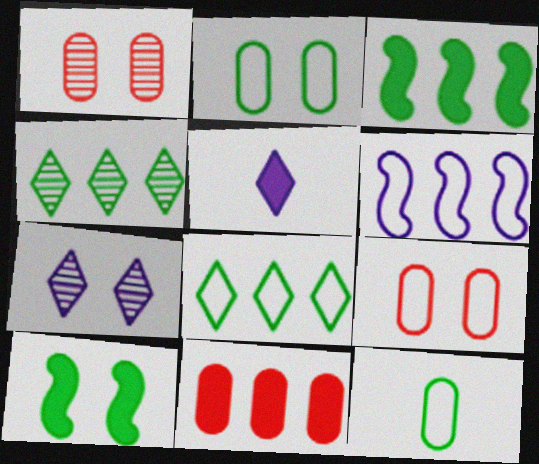[[4, 6, 11], 
[4, 10, 12], 
[5, 10, 11], 
[7, 9, 10]]